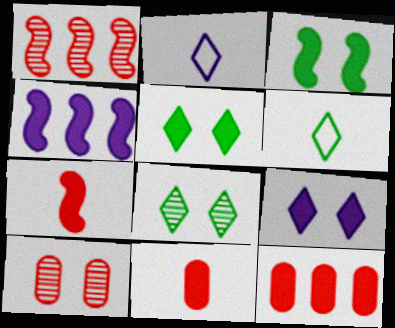[[3, 4, 7], 
[4, 5, 11], 
[4, 6, 10]]